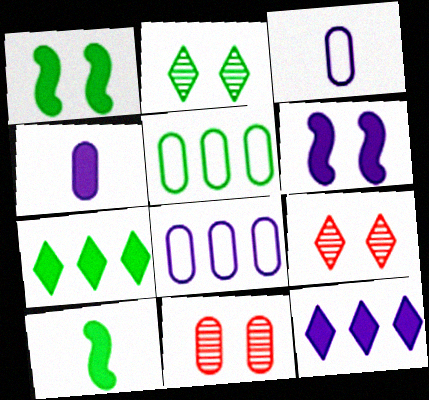[[2, 5, 10], 
[4, 5, 11], 
[4, 6, 12], 
[8, 9, 10]]